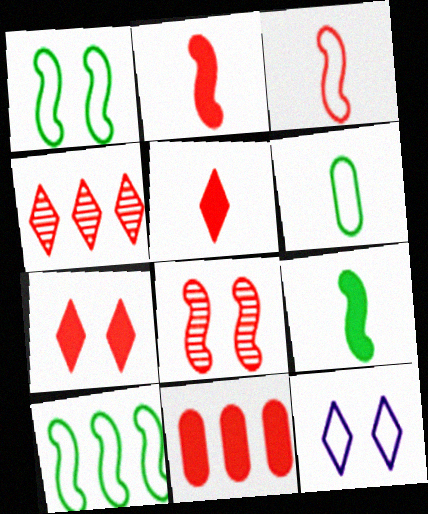[[2, 7, 11]]